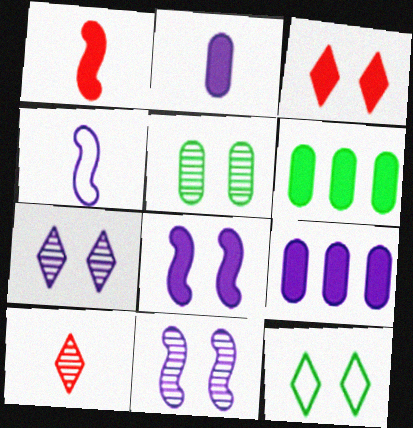[[3, 7, 12], 
[4, 7, 9]]